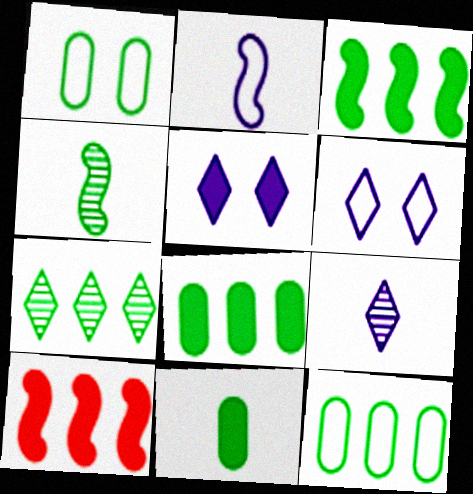[[1, 9, 10], 
[3, 7, 12], 
[5, 10, 11]]